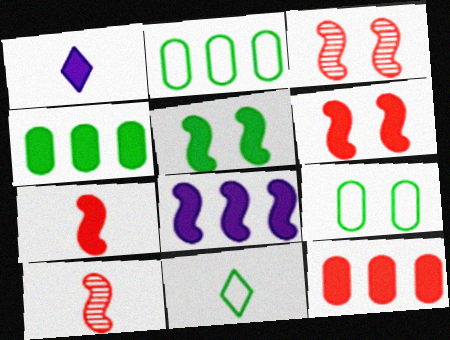[[1, 2, 3], 
[1, 4, 6], 
[1, 5, 12], 
[5, 7, 8]]